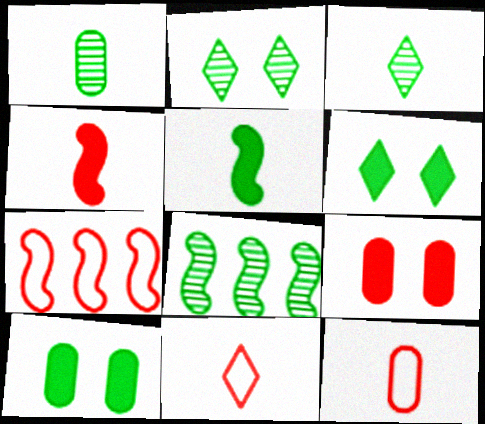[[1, 2, 8]]